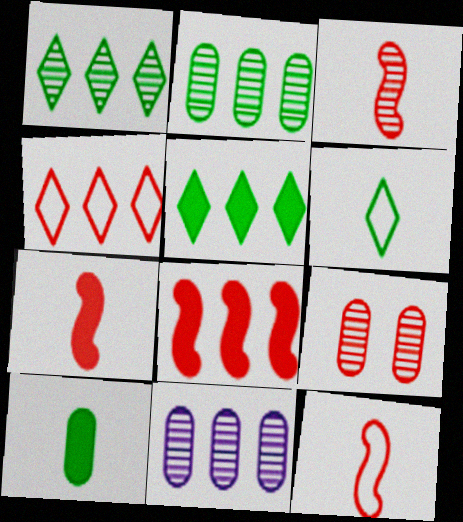[[3, 7, 12], 
[4, 7, 9]]